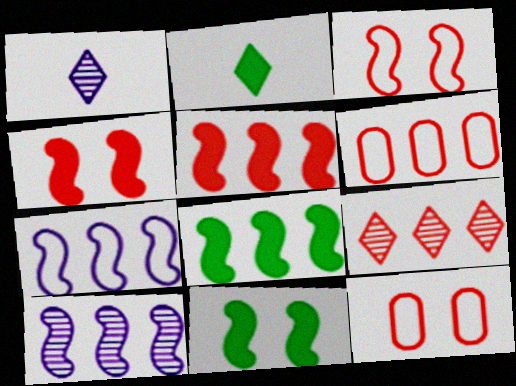[[1, 6, 11], 
[1, 8, 12], 
[2, 10, 12], 
[5, 6, 9]]